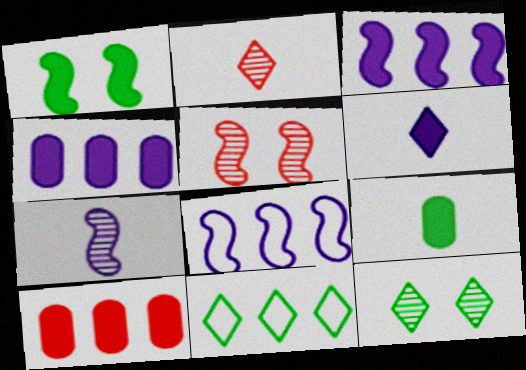[[1, 6, 10]]